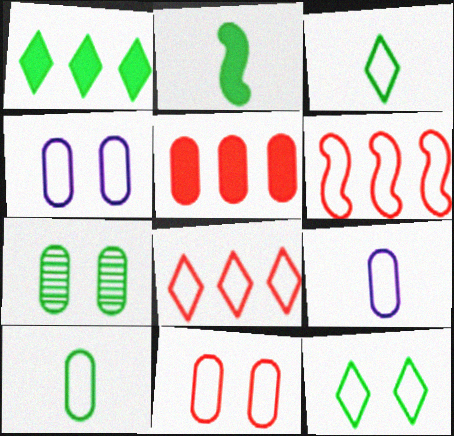[[3, 4, 6], 
[5, 7, 9], 
[6, 9, 12]]